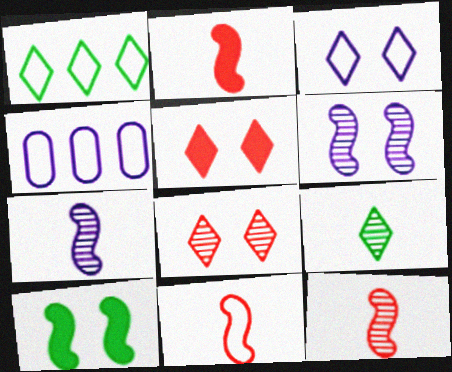[[2, 11, 12]]